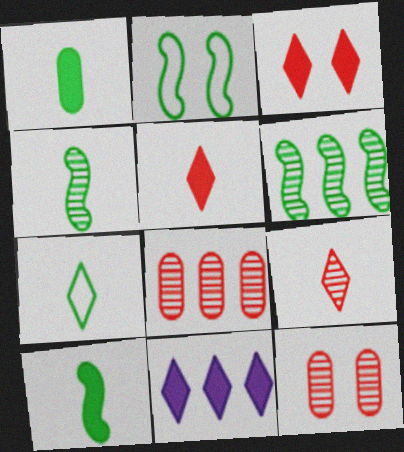[[1, 4, 7], 
[2, 6, 10]]